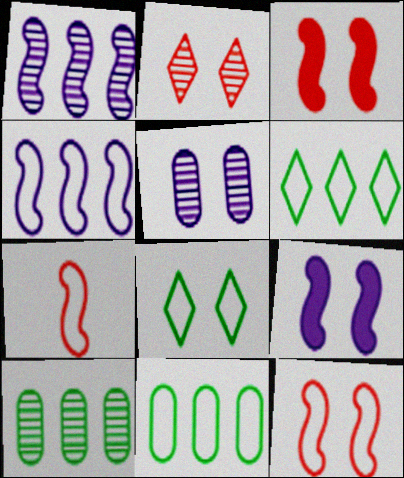[[3, 5, 8]]